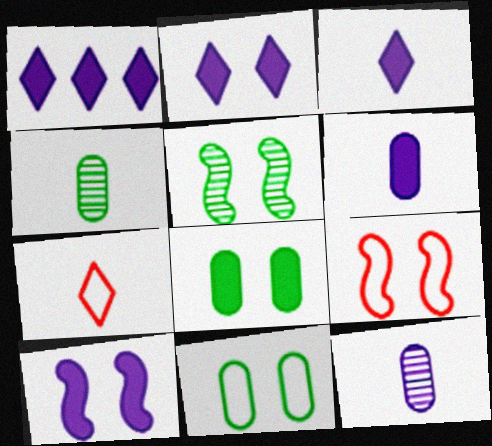[[1, 2, 3], 
[1, 4, 9], 
[1, 6, 10], 
[5, 9, 10]]